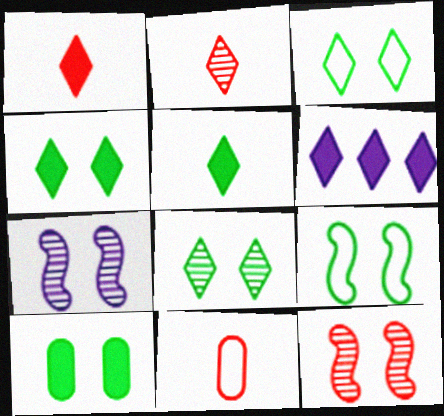[[1, 4, 6], 
[2, 3, 6], 
[3, 4, 8], 
[8, 9, 10]]